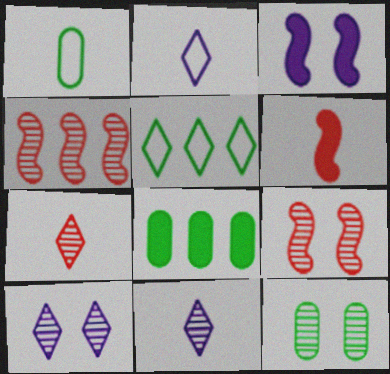[[1, 6, 11], 
[1, 8, 12], 
[2, 8, 9], 
[4, 11, 12], 
[9, 10, 12]]